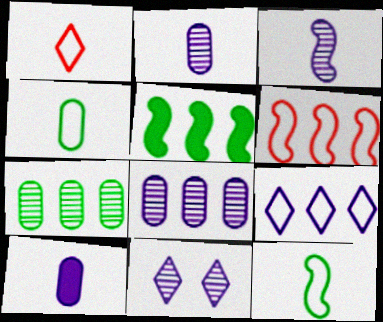[[3, 8, 11]]